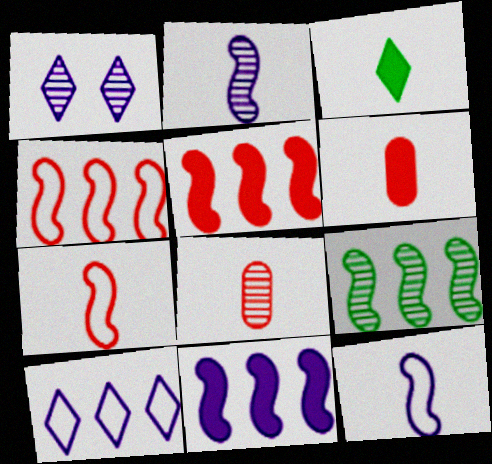[[1, 8, 9], 
[3, 8, 12], 
[4, 9, 11]]